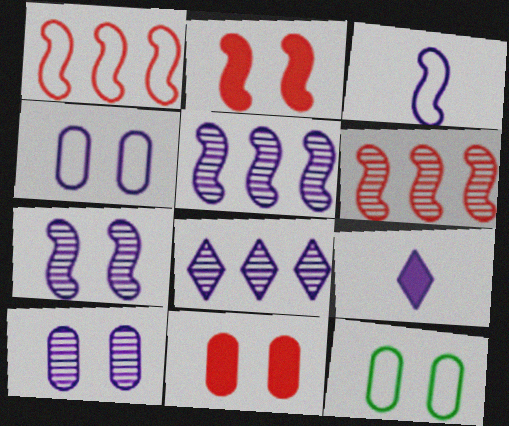[[4, 5, 9], 
[6, 9, 12], 
[10, 11, 12]]